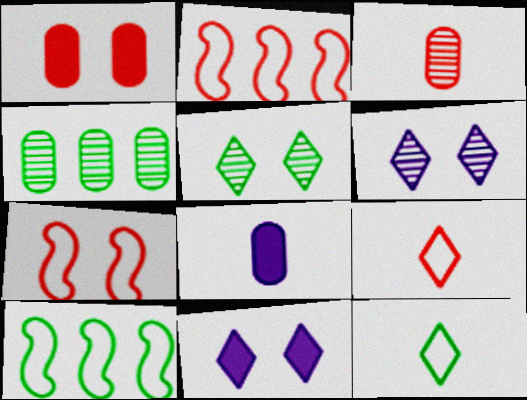[[2, 5, 8], 
[3, 10, 11]]